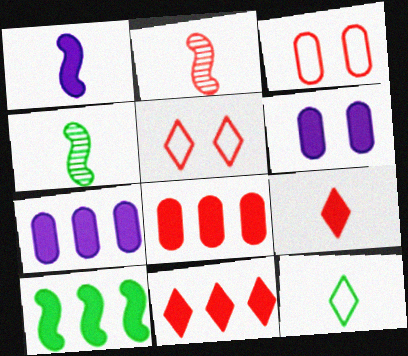[[2, 3, 11], 
[2, 5, 8], 
[4, 5, 7], 
[6, 9, 10], 
[7, 10, 11]]